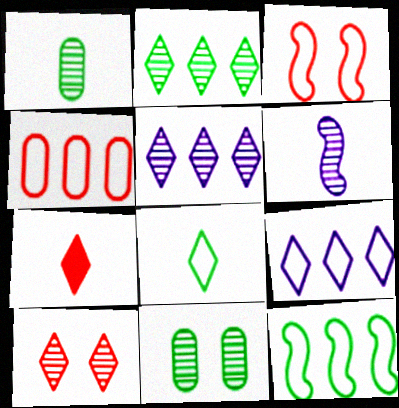[[4, 9, 12]]